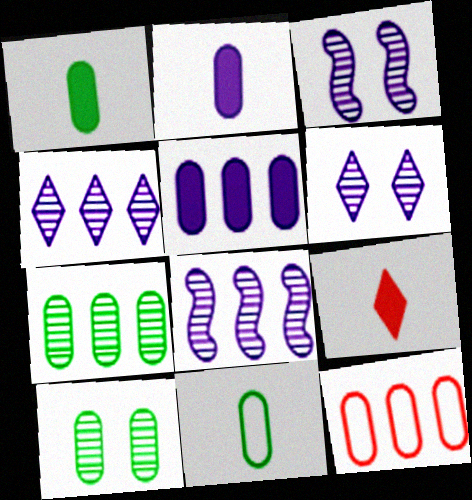[[2, 10, 12], 
[5, 7, 12]]